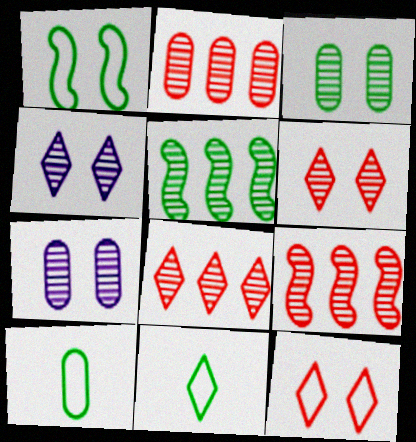[[2, 8, 9]]